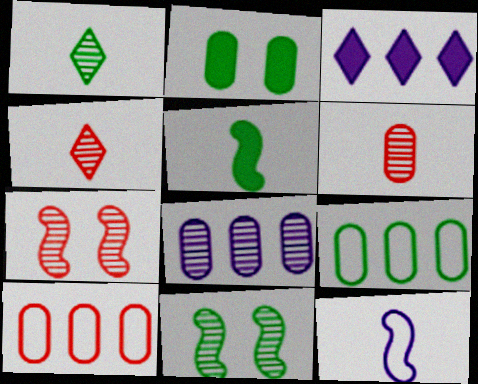[[1, 7, 8], 
[4, 8, 11]]